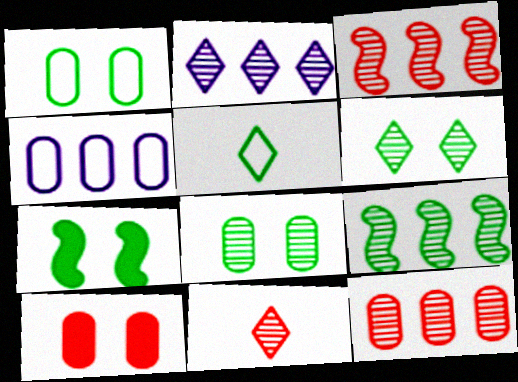[[1, 6, 7], 
[2, 6, 11], 
[2, 9, 12], 
[4, 7, 11]]